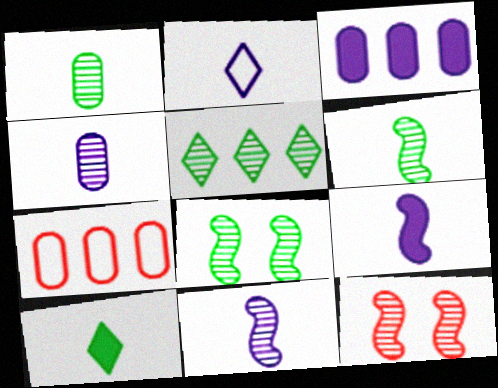[[1, 5, 8], 
[2, 4, 9], 
[4, 5, 12]]